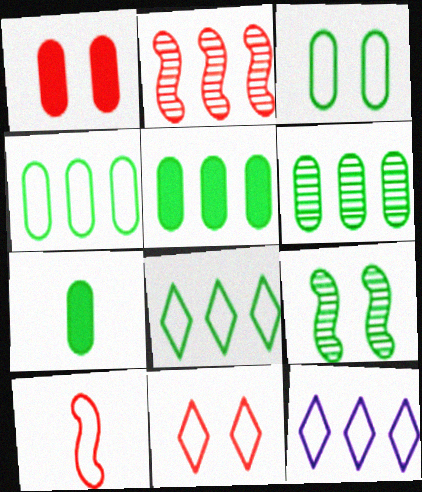[[2, 5, 12], 
[3, 6, 7], 
[3, 10, 12], 
[4, 5, 6], 
[7, 8, 9]]